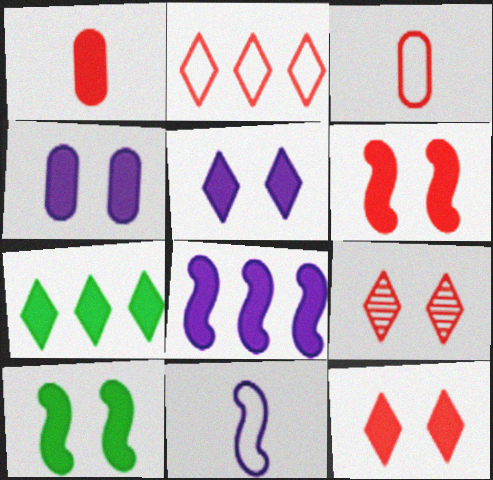[[4, 10, 12]]